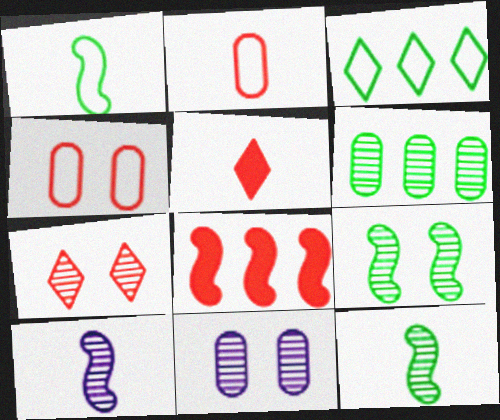[[2, 7, 8], 
[6, 7, 10], 
[7, 9, 11]]